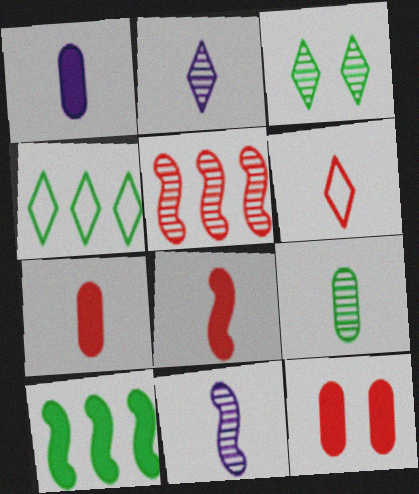[[4, 11, 12], 
[5, 6, 12]]